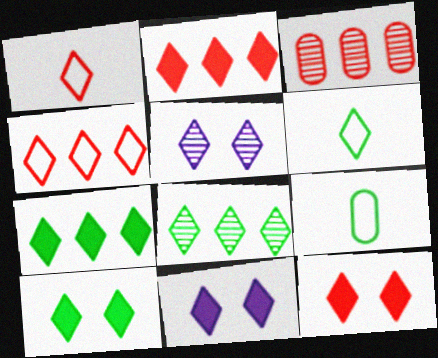[[1, 5, 7], 
[1, 8, 11], 
[2, 5, 6], 
[6, 8, 10], 
[10, 11, 12]]